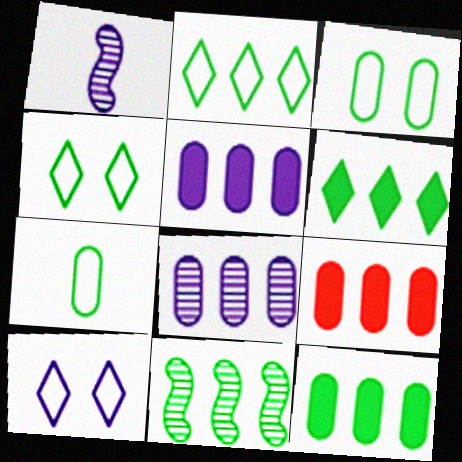[[1, 4, 9], 
[1, 5, 10], 
[2, 11, 12], 
[5, 9, 12]]